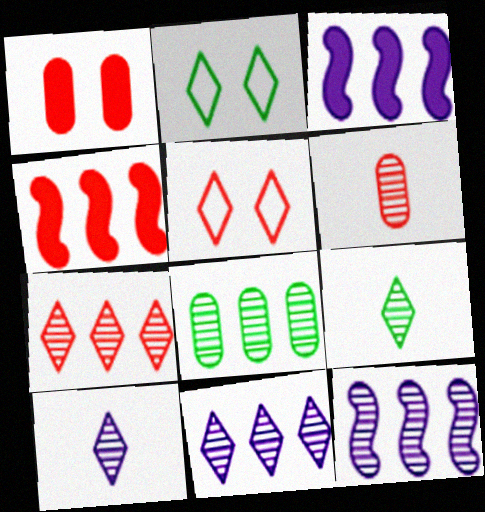[[2, 3, 6], 
[4, 5, 6], 
[7, 8, 12]]